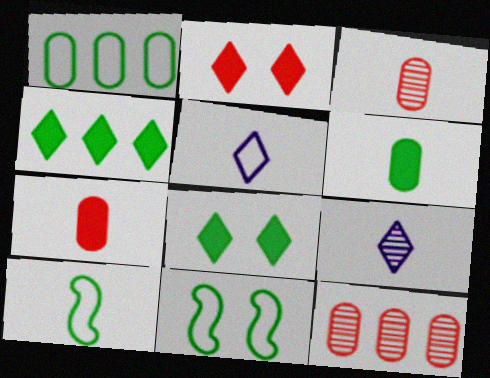[[7, 9, 10]]